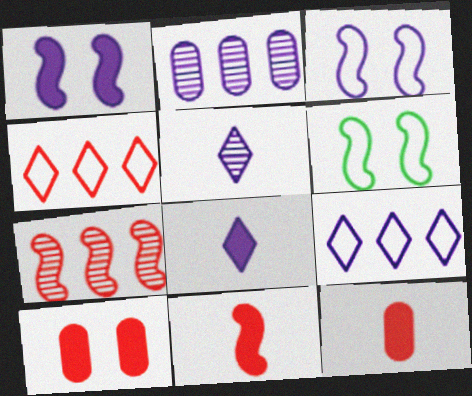[[2, 3, 8]]